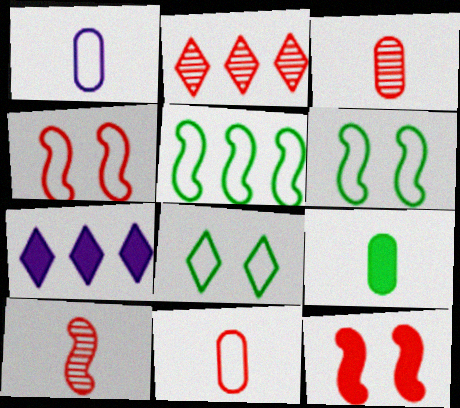[[1, 3, 9], 
[2, 11, 12], 
[3, 6, 7], 
[7, 9, 12]]